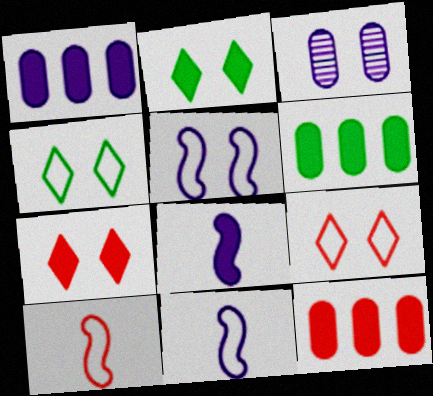[[1, 6, 12], 
[2, 8, 12], 
[6, 7, 8]]